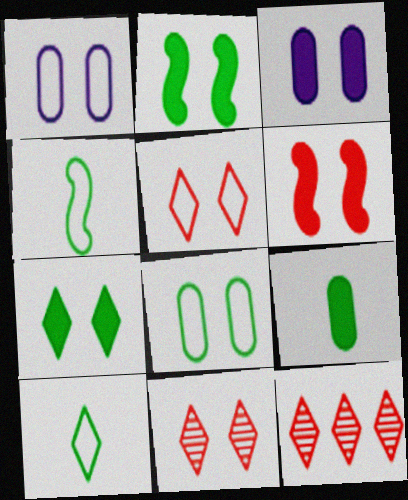[[1, 2, 11], 
[3, 4, 12], 
[3, 6, 7]]